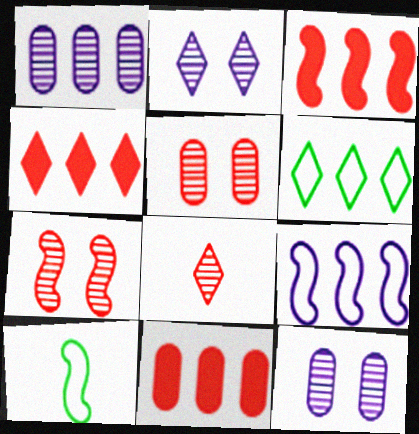[[1, 3, 6], 
[2, 10, 11], 
[3, 4, 11], 
[4, 10, 12]]